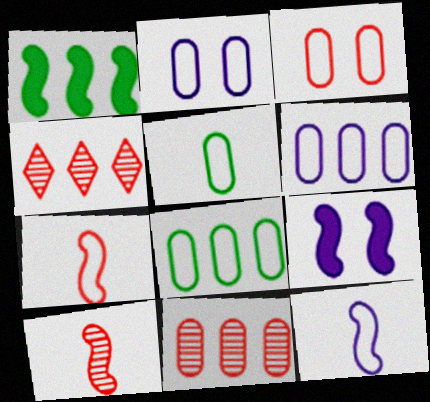[[1, 4, 6], 
[3, 5, 6], 
[4, 5, 9]]